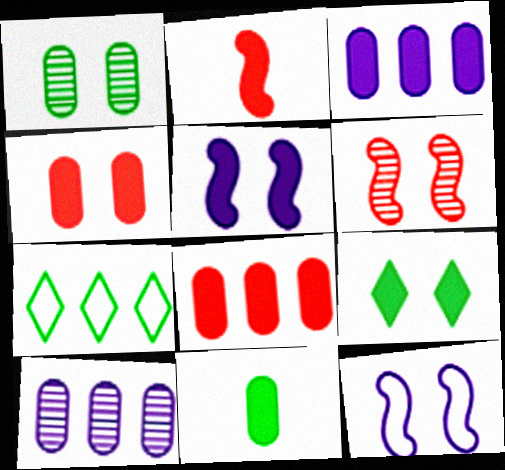[[2, 3, 9], 
[3, 4, 11], 
[4, 5, 9]]